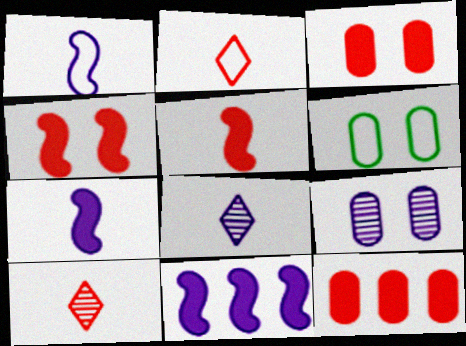[[3, 6, 9], 
[6, 10, 11]]